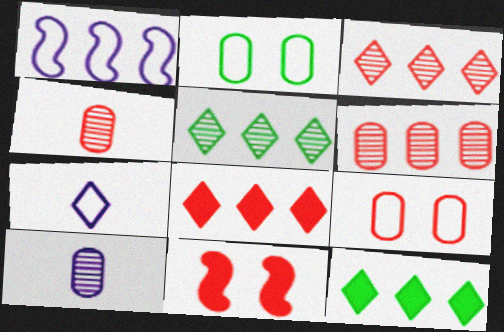[[1, 6, 12]]